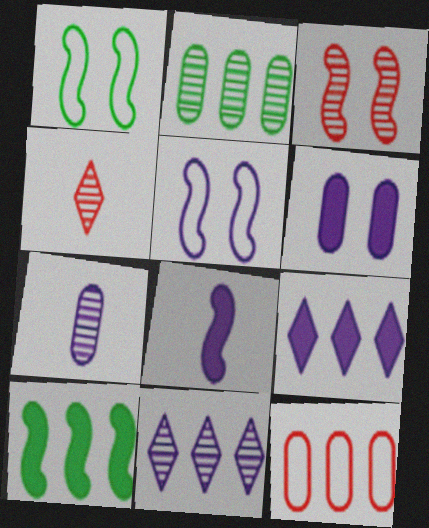[[5, 7, 9], 
[6, 8, 9], 
[10, 11, 12]]